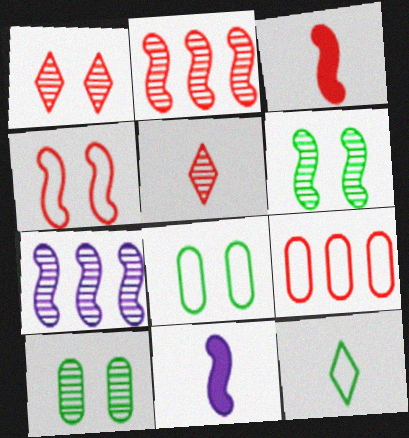[[1, 3, 9], 
[2, 3, 4], 
[5, 7, 10]]